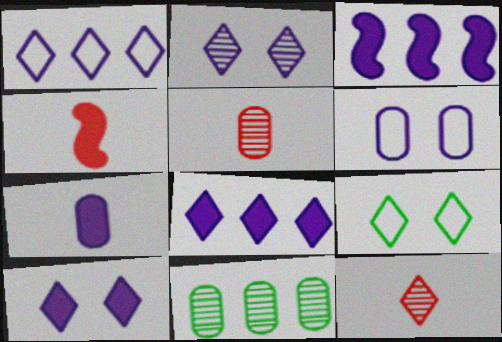[[3, 5, 9], 
[3, 7, 10], 
[8, 9, 12]]